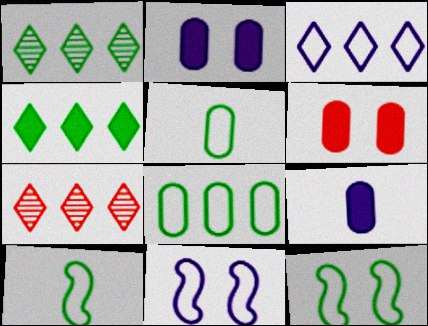[[2, 7, 10], 
[3, 4, 7], 
[7, 9, 12]]